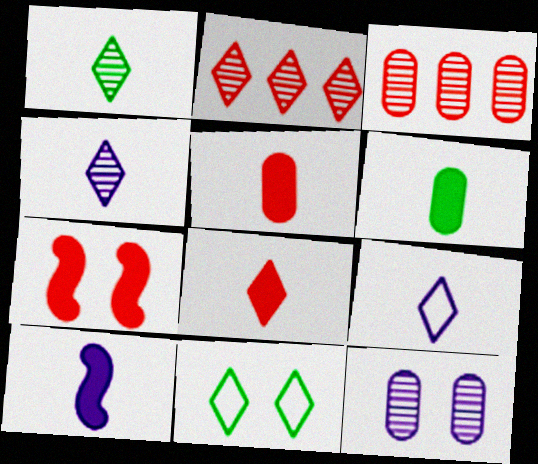[[1, 8, 9], 
[3, 10, 11], 
[6, 8, 10], 
[7, 11, 12]]